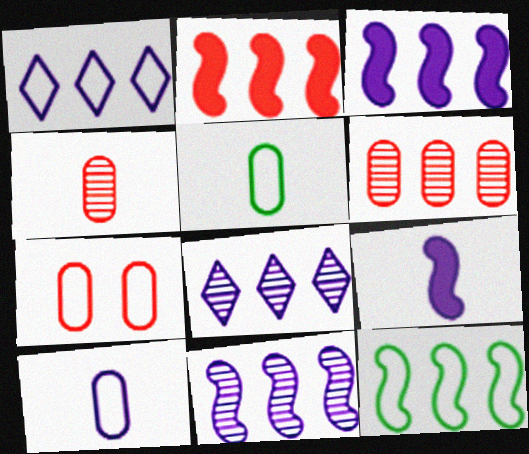[[2, 11, 12]]